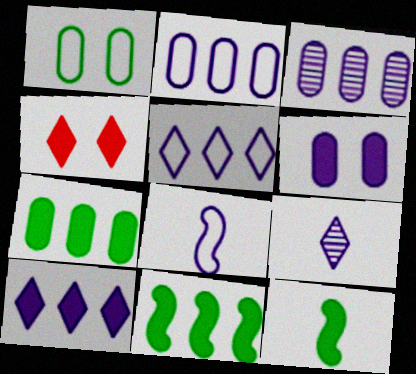[]